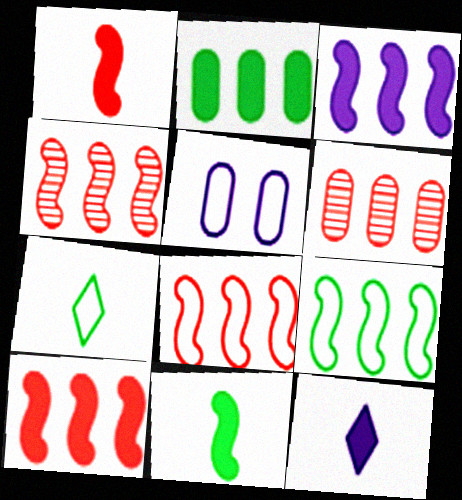[[3, 4, 9], 
[4, 8, 10], 
[5, 7, 8]]